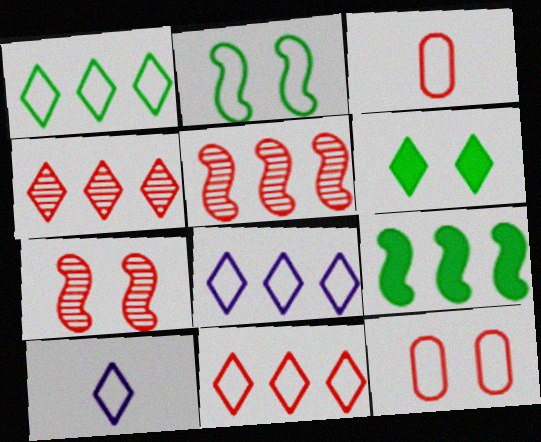[[1, 8, 11], 
[2, 3, 8], 
[4, 6, 10]]